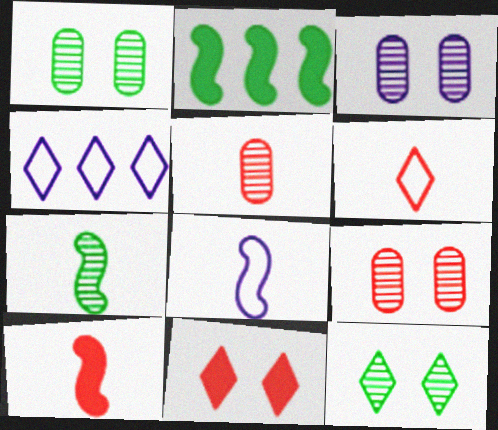[[1, 3, 9], 
[1, 4, 10], 
[2, 3, 6], 
[5, 6, 10], 
[7, 8, 10]]